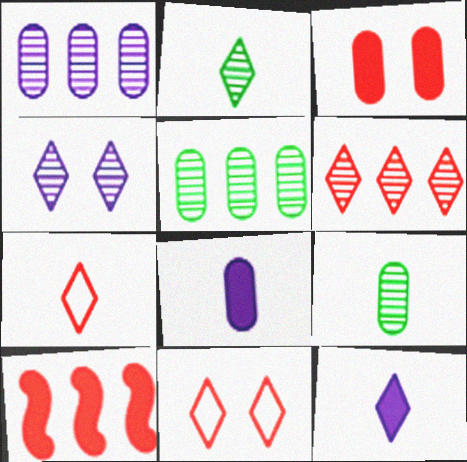[[2, 4, 6], 
[2, 7, 12]]